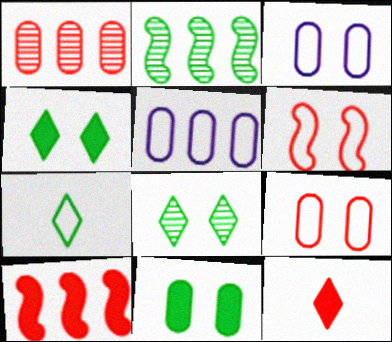[[1, 6, 12], 
[2, 3, 12], 
[2, 7, 11], 
[5, 6, 7]]